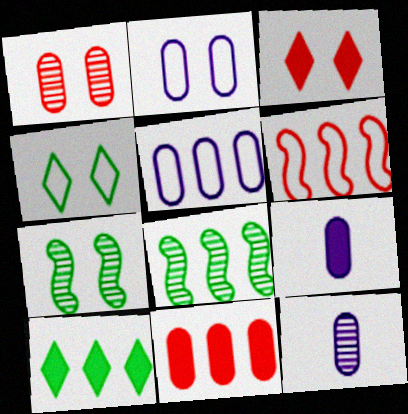[[2, 3, 7]]